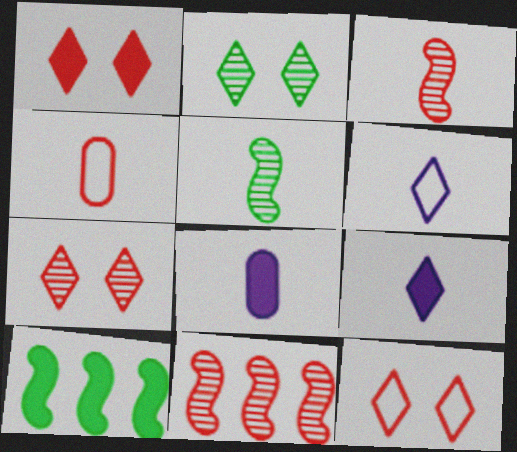[[1, 4, 11], 
[1, 7, 12], 
[1, 8, 10], 
[4, 5, 9]]